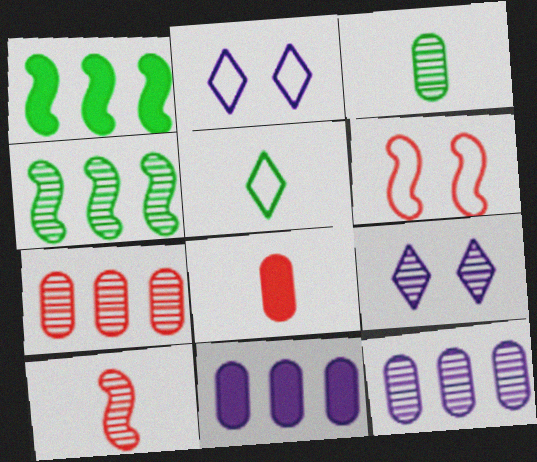[[2, 4, 8]]